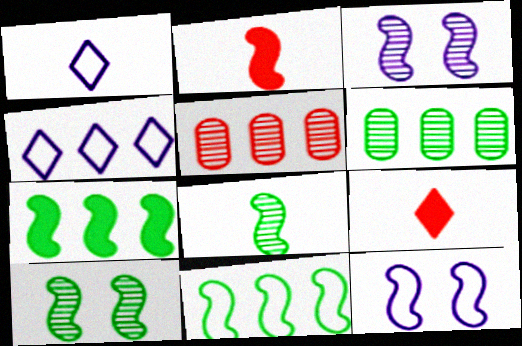[[2, 3, 11], 
[4, 5, 7], 
[6, 9, 12]]